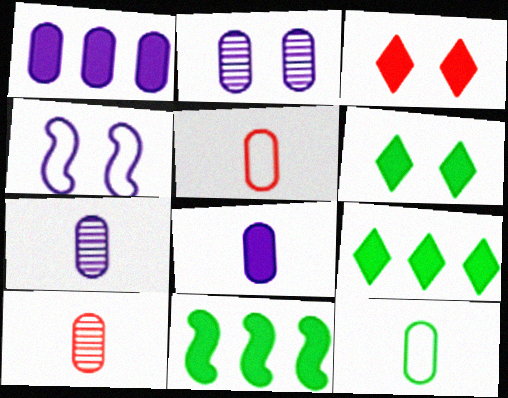[[3, 8, 11], 
[4, 9, 10], 
[8, 10, 12]]